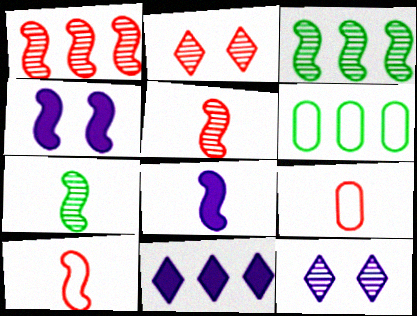[[1, 6, 11], 
[2, 6, 8], 
[3, 4, 10], 
[7, 8, 10]]